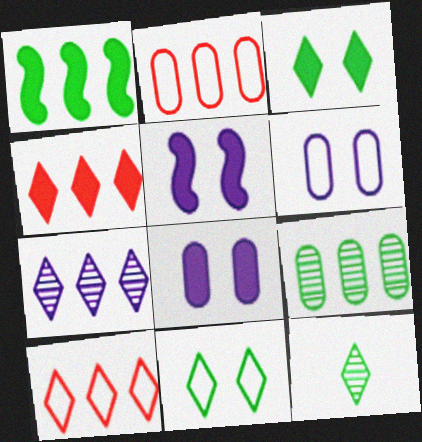[[1, 2, 7], 
[2, 5, 12]]